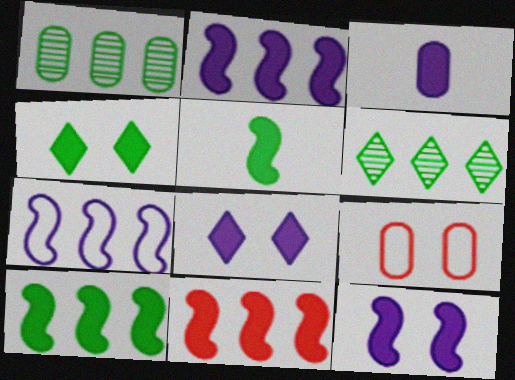[[1, 3, 9], 
[2, 3, 8], 
[2, 10, 11], 
[3, 4, 11], 
[5, 11, 12]]